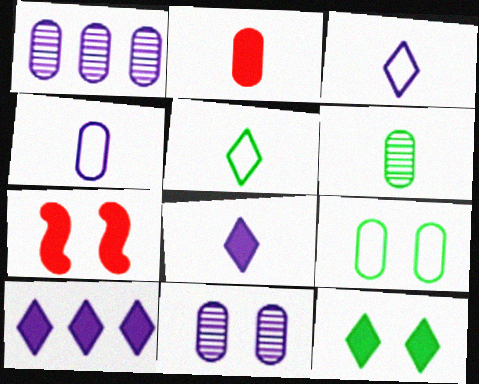[[1, 2, 9], 
[1, 5, 7], 
[2, 4, 6]]